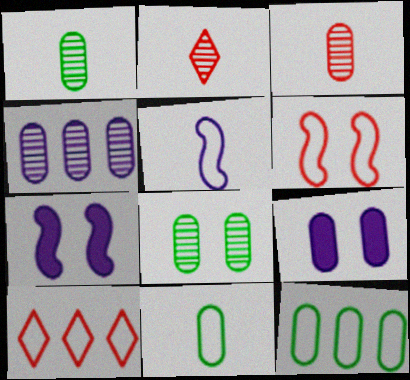[[1, 7, 10], 
[2, 7, 12], 
[3, 4, 8], 
[3, 9, 12]]